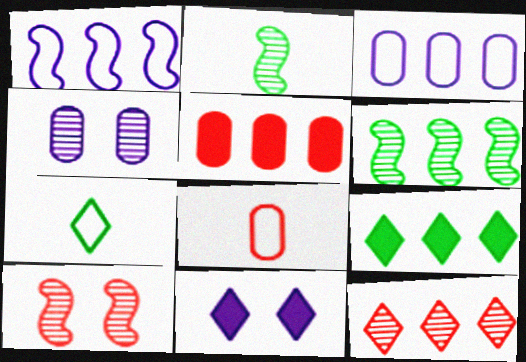[[2, 4, 12], 
[6, 8, 11], 
[7, 11, 12]]